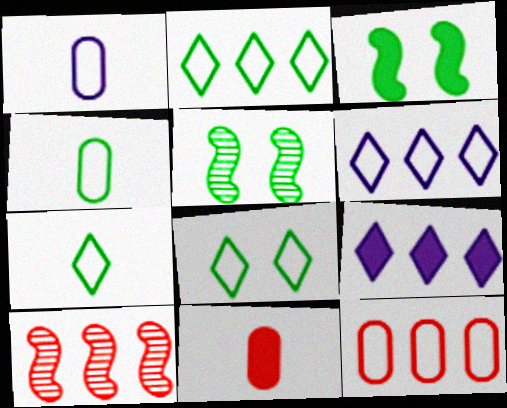[[2, 7, 8], 
[3, 9, 11], 
[5, 6, 11]]